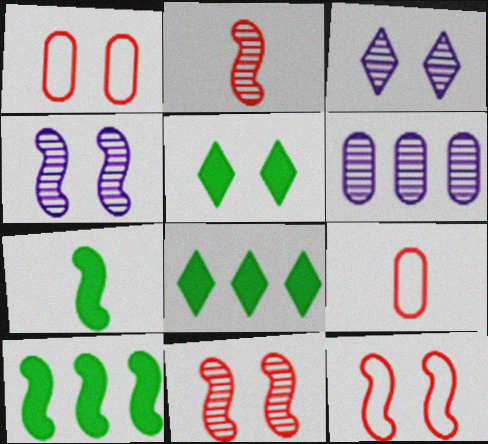[[1, 4, 5], 
[3, 9, 10], 
[4, 8, 9]]